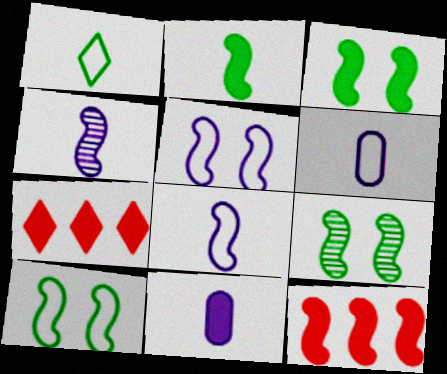[[3, 7, 11], 
[3, 9, 10], 
[4, 10, 12], 
[6, 7, 9], 
[8, 9, 12]]